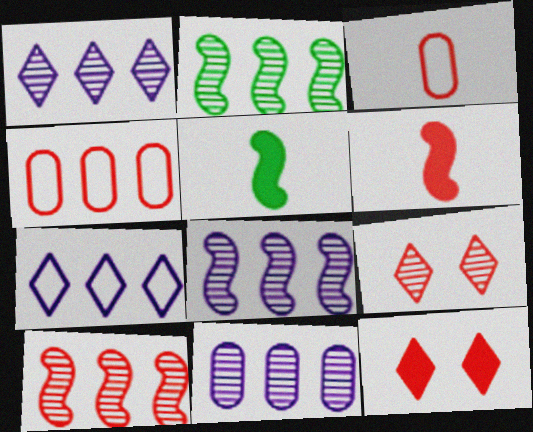[[1, 8, 11], 
[2, 8, 10], 
[3, 10, 12], 
[4, 6, 9]]